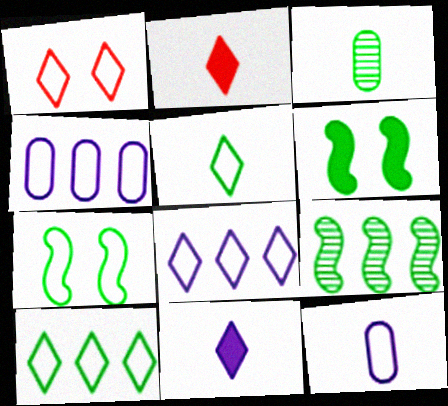[[1, 5, 8], 
[3, 6, 10]]